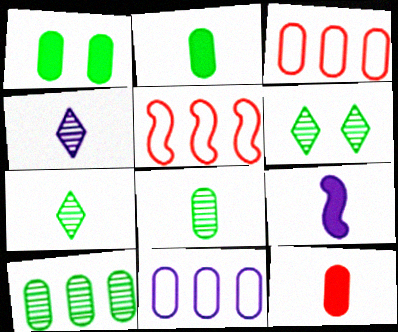[[1, 4, 5], 
[3, 6, 9]]